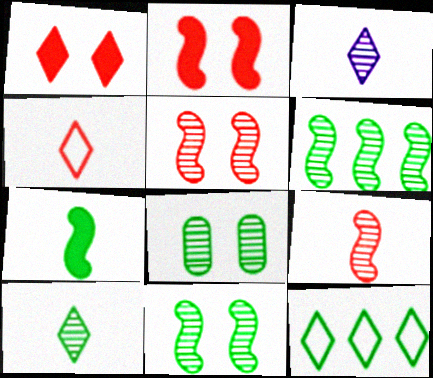[[1, 3, 12], 
[6, 8, 10], 
[7, 8, 12]]